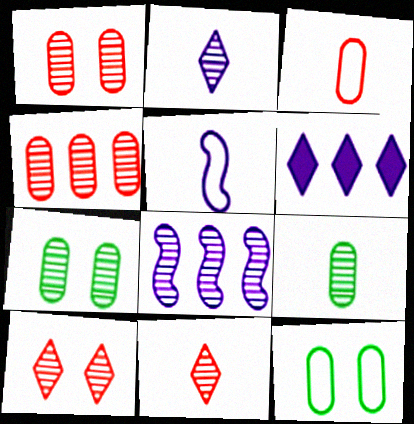[[7, 8, 11], 
[8, 9, 10]]